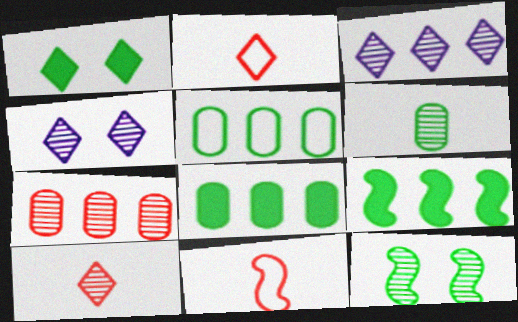[[1, 2, 3], 
[4, 8, 11]]